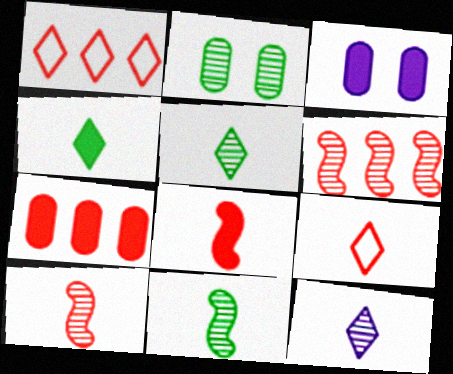[[1, 3, 11], 
[1, 6, 7], 
[2, 6, 12], 
[4, 9, 12]]